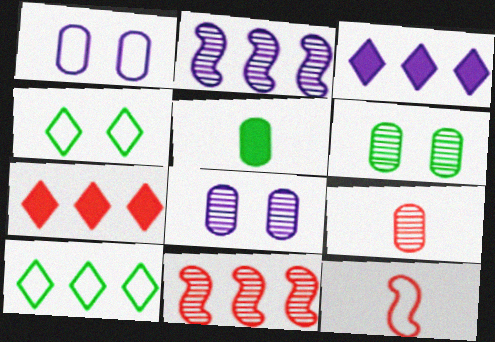[[1, 10, 12], 
[3, 6, 12]]